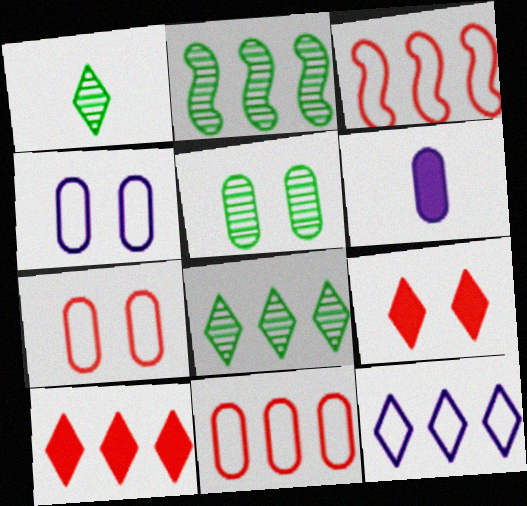[[1, 2, 5], 
[1, 9, 12], 
[5, 6, 11], 
[8, 10, 12]]